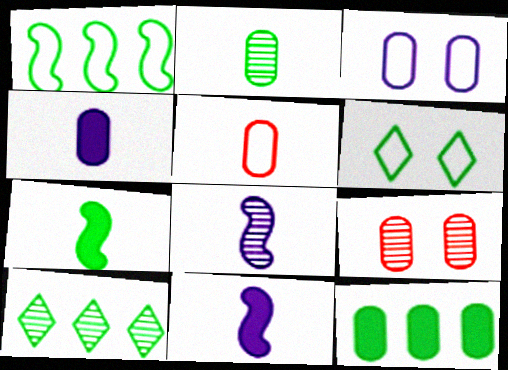[[1, 10, 12], 
[2, 4, 5], 
[8, 9, 10]]